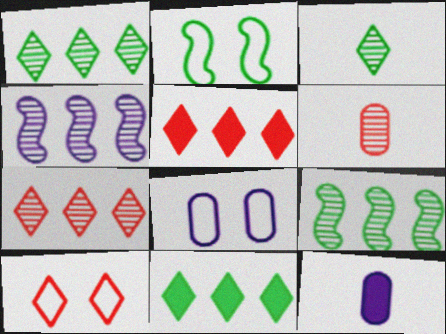[[2, 7, 12], 
[2, 8, 10], 
[9, 10, 12]]